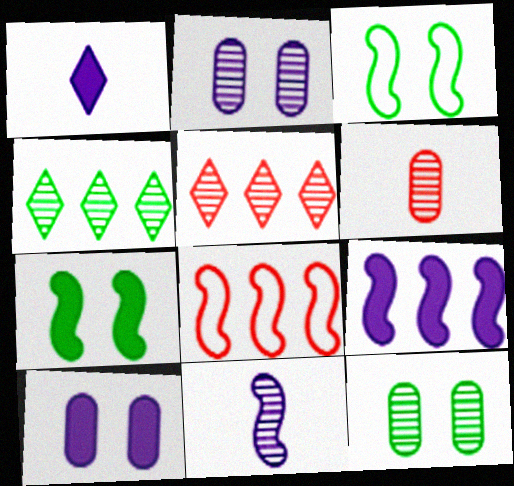[[1, 8, 12], 
[1, 9, 10], 
[5, 11, 12], 
[7, 8, 11]]